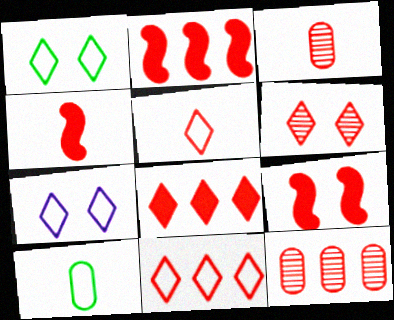[[2, 4, 9], 
[2, 11, 12], 
[3, 4, 5], 
[3, 9, 11], 
[5, 6, 8], 
[5, 9, 12]]